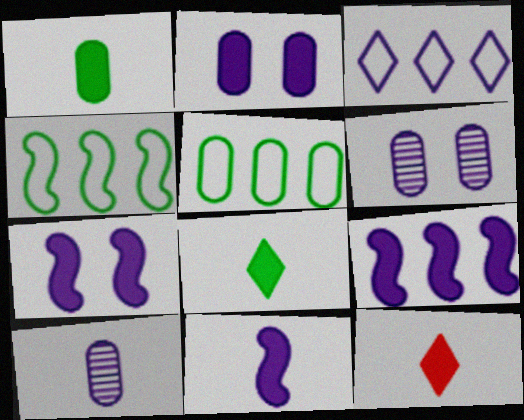[[1, 11, 12], 
[3, 6, 11], 
[3, 7, 10], 
[4, 6, 12], 
[7, 9, 11]]